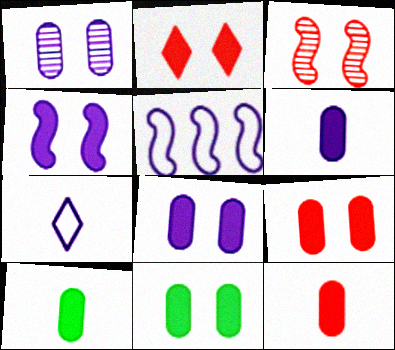[[2, 4, 11], 
[6, 10, 12], 
[8, 9, 11]]